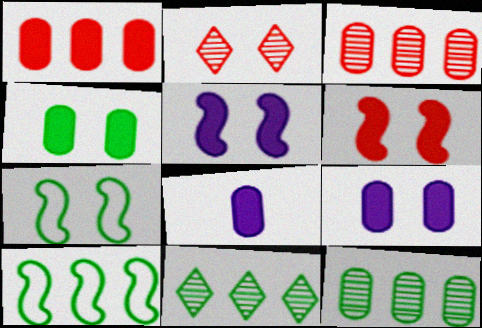[[1, 4, 8], 
[2, 7, 9], 
[2, 8, 10]]